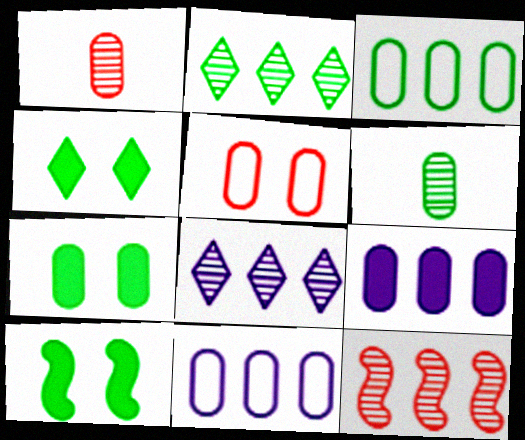[[1, 7, 11], 
[3, 6, 7], 
[4, 7, 10], 
[5, 6, 9]]